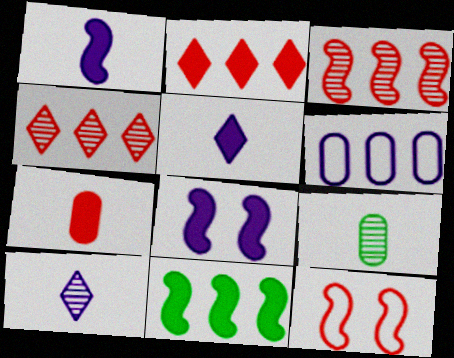[[4, 6, 11], 
[4, 7, 12], 
[6, 8, 10]]